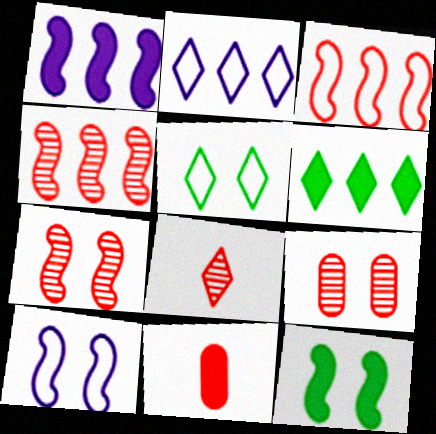[[4, 8, 9], 
[7, 10, 12]]